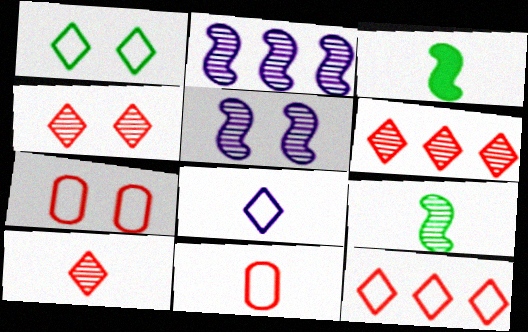[[1, 8, 12], 
[4, 6, 10]]